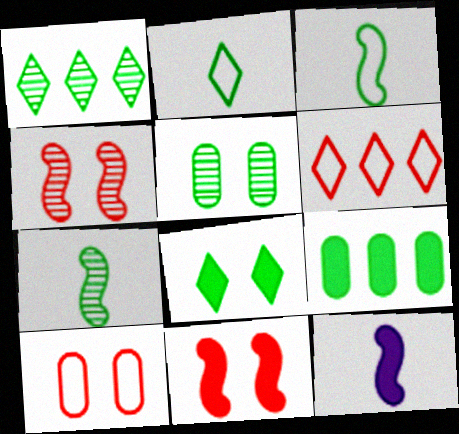[[1, 2, 8], 
[1, 5, 7], 
[1, 10, 12], 
[5, 6, 12]]